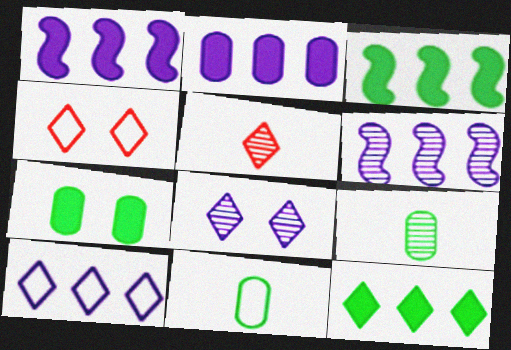[[1, 4, 9], 
[2, 6, 10]]